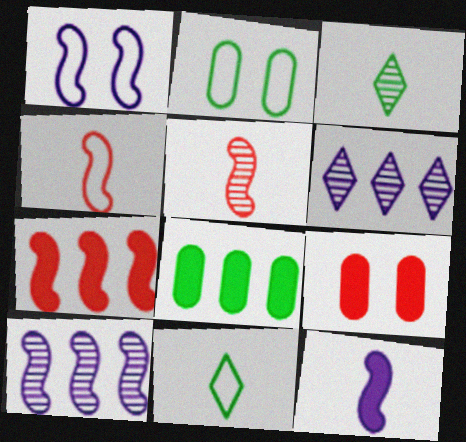[[1, 10, 12], 
[9, 10, 11]]